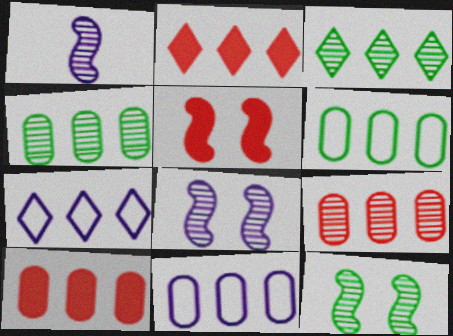[[2, 3, 7], 
[4, 10, 11]]